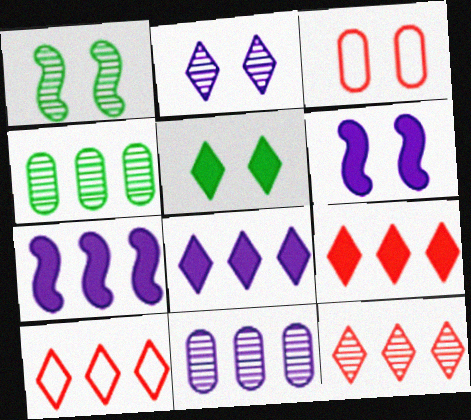[[4, 7, 10], 
[9, 10, 12]]